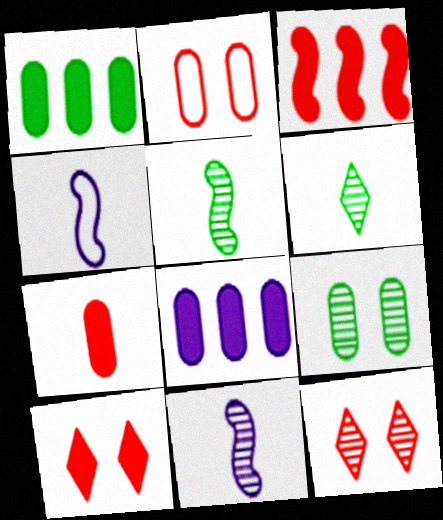[[1, 4, 12], 
[3, 7, 10], 
[4, 6, 7]]